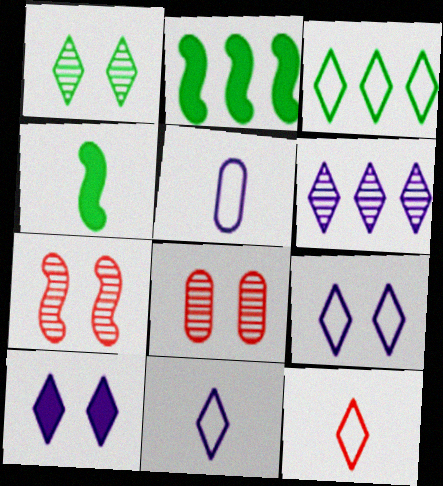[[2, 8, 11], 
[3, 9, 12], 
[6, 10, 11]]